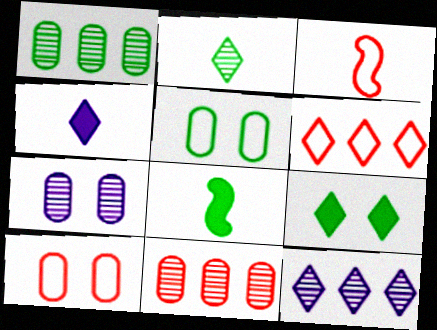[[3, 6, 10], 
[6, 7, 8], 
[8, 10, 12]]